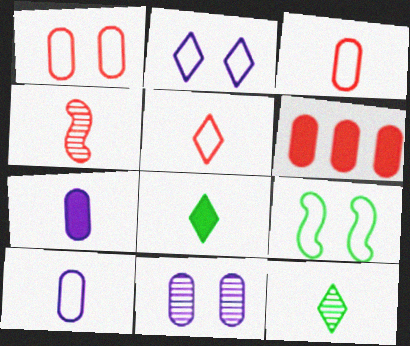[[1, 2, 9], 
[4, 8, 10]]